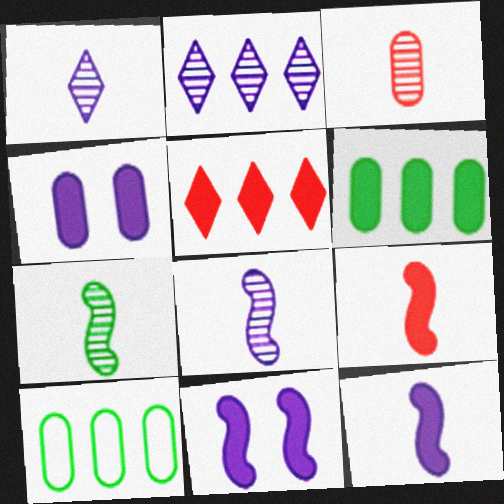[[1, 3, 7], 
[3, 4, 10]]